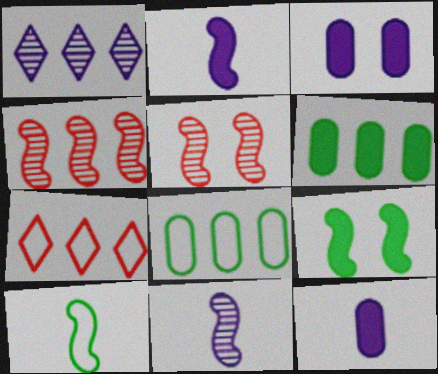[]